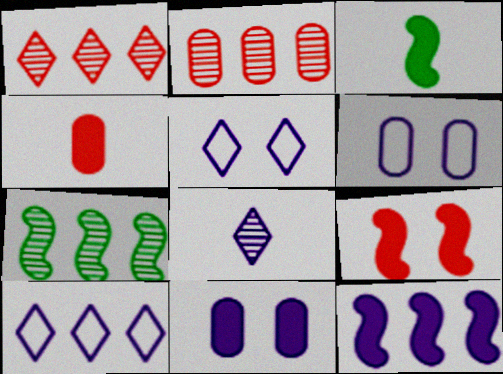[[1, 3, 6], 
[2, 3, 5], 
[3, 9, 12], 
[4, 5, 7], 
[6, 8, 12]]